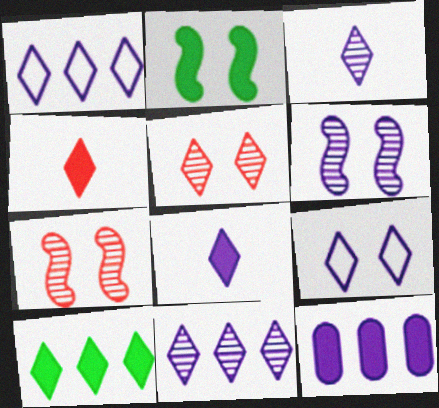[[2, 4, 12], 
[8, 9, 11]]